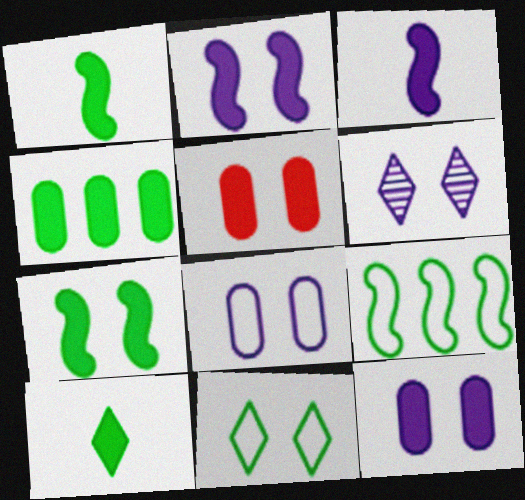[[2, 6, 8], 
[4, 7, 10]]